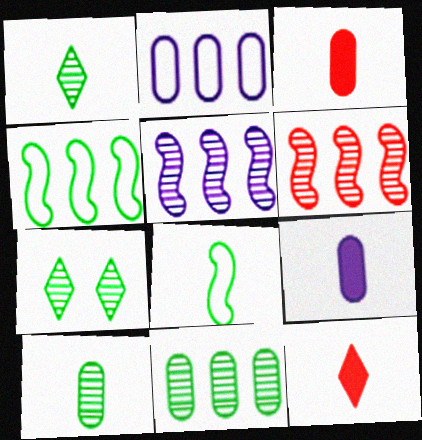[]